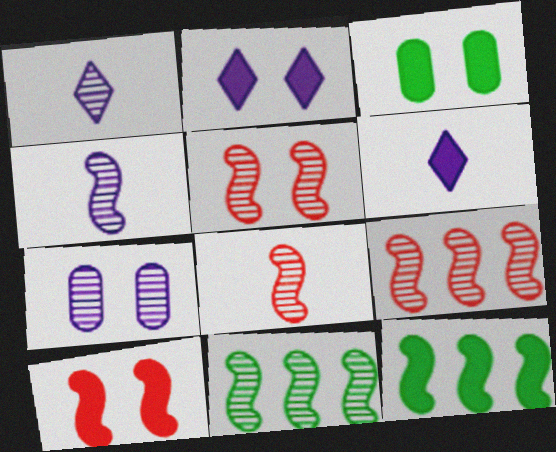[[2, 3, 10], 
[4, 5, 11], 
[5, 8, 9]]